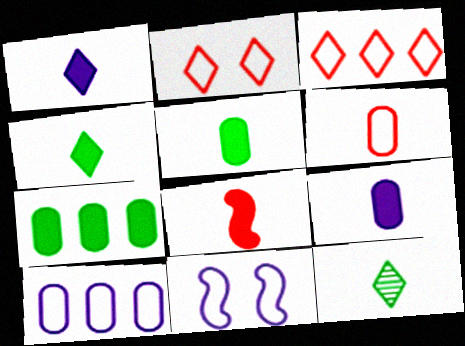[[1, 5, 8], 
[4, 8, 9]]